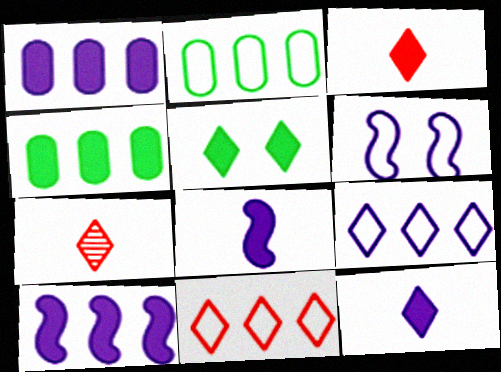[[4, 6, 7], 
[5, 7, 9]]